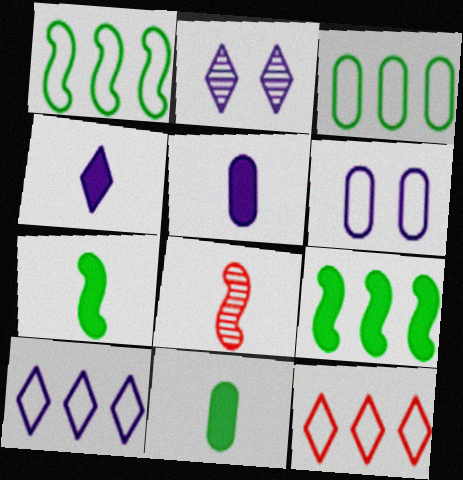[[2, 4, 10]]